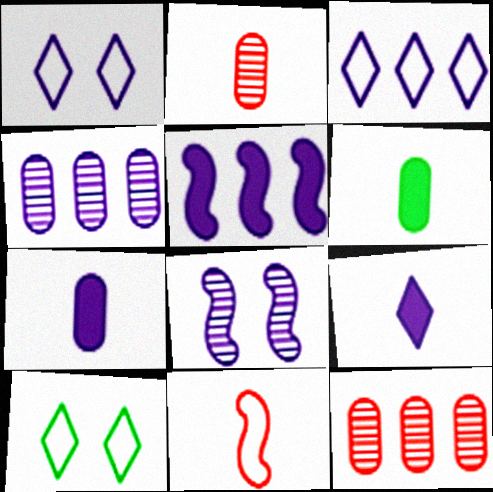[[2, 5, 10], 
[3, 4, 5], 
[3, 7, 8]]